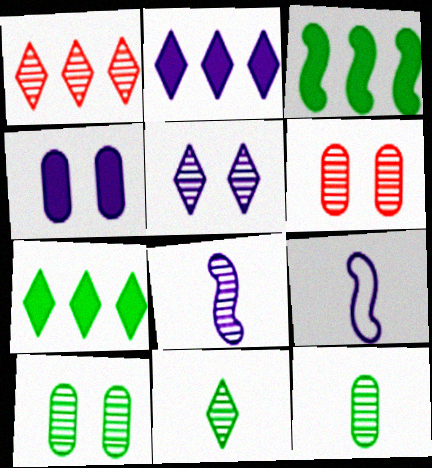[[1, 5, 11], 
[1, 8, 10], 
[6, 7, 9]]